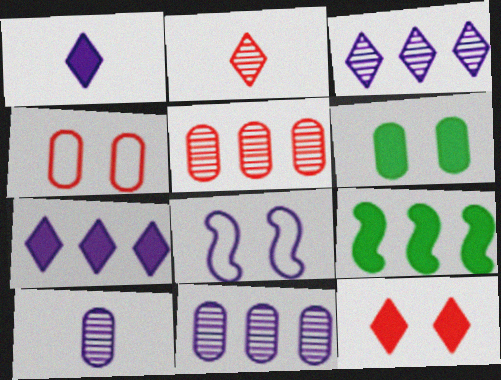[[1, 8, 11], 
[7, 8, 10]]